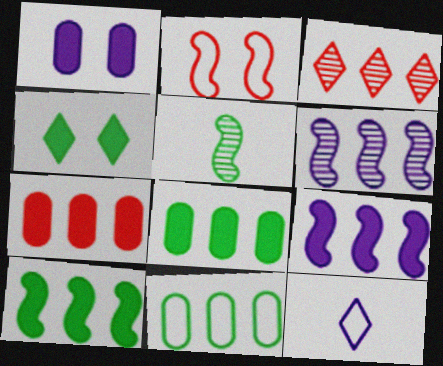[[1, 6, 12], 
[2, 5, 9], 
[2, 11, 12], 
[3, 4, 12], 
[3, 9, 11], 
[4, 5, 11]]